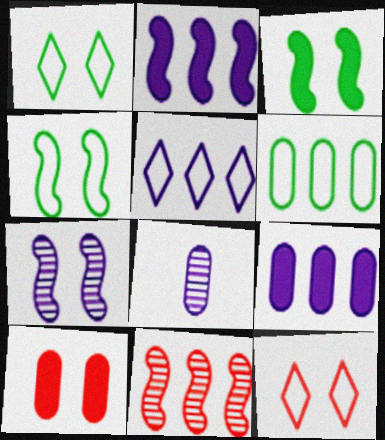[[1, 7, 10], 
[6, 8, 10]]